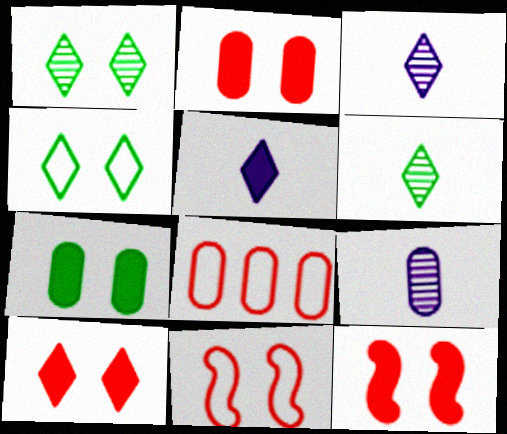[[2, 10, 12], 
[7, 8, 9]]